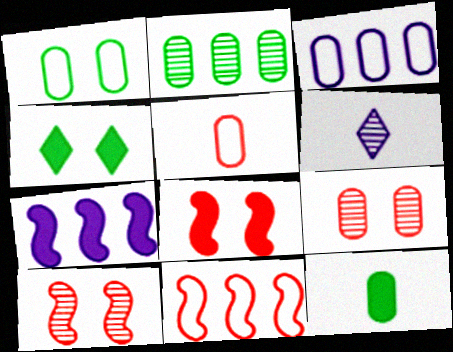[[1, 2, 12], 
[1, 3, 5], 
[2, 6, 10], 
[3, 9, 12]]